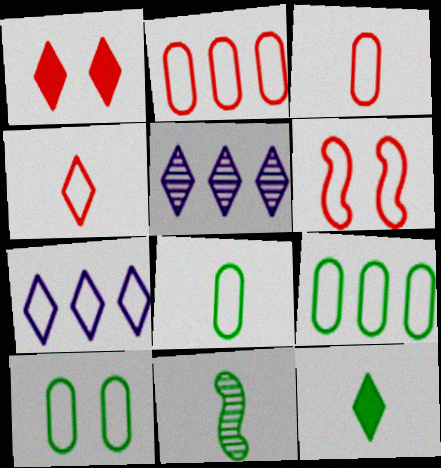[[2, 4, 6], 
[6, 7, 8], 
[8, 9, 10], 
[8, 11, 12]]